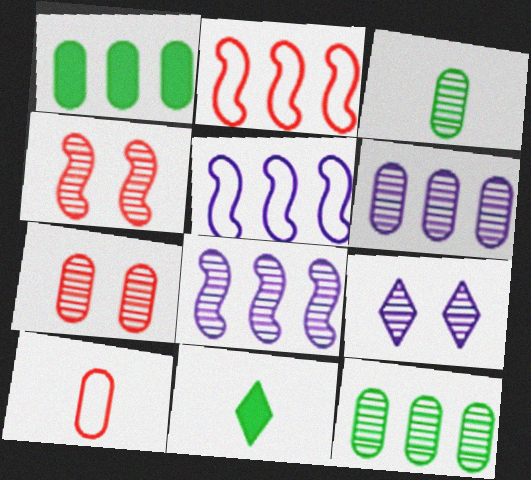[[3, 6, 7], 
[5, 7, 11]]